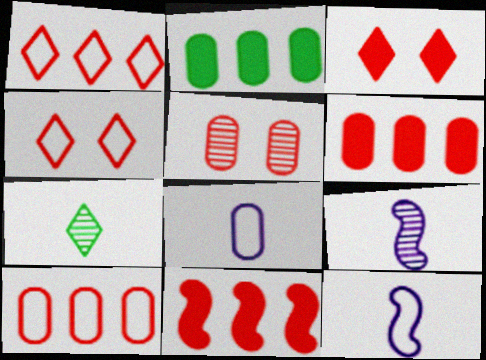[[2, 4, 9], 
[2, 5, 8]]